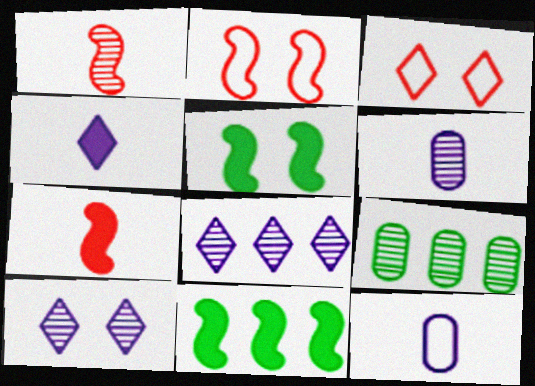[[1, 9, 10], 
[2, 4, 9], 
[3, 6, 11]]